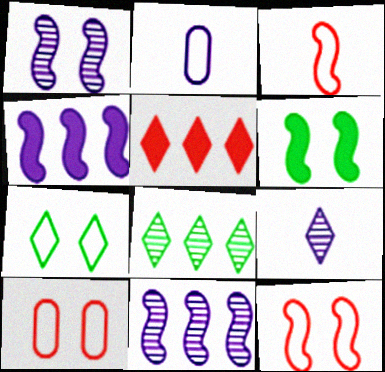[[1, 6, 12], 
[3, 6, 11], 
[5, 7, 9]]